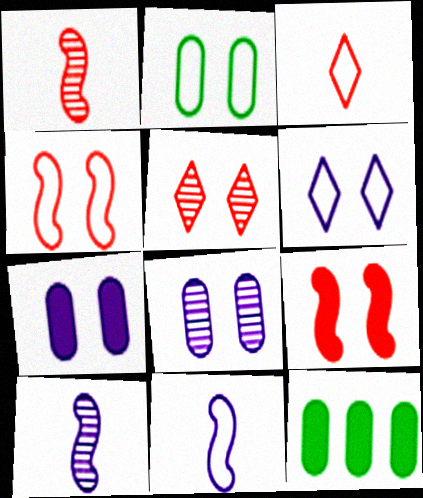[[1, 6, 12], 
[2, 4, 6], 
[5, 11, 12]]